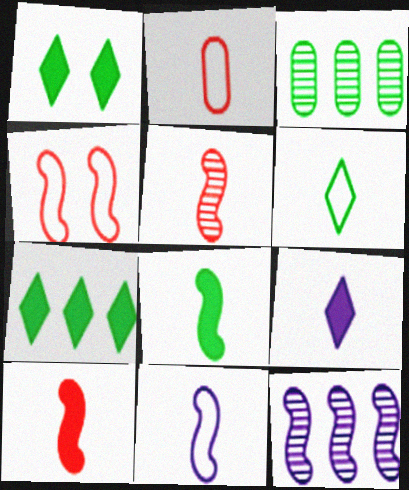[[1, 2, 12], 
[2, 6, 11], 
[3, 4, 9], 
[4, 8, 12], 
[5, 8, 11]]